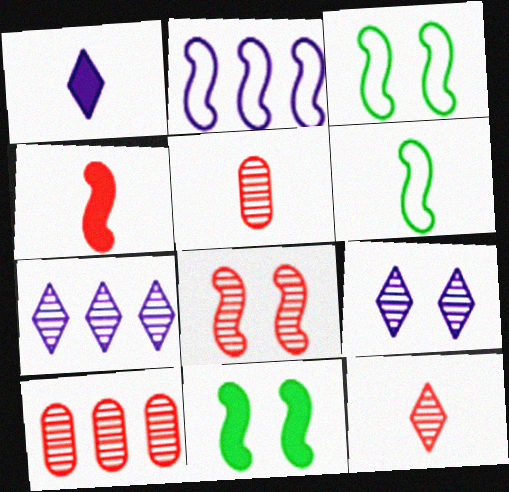[[1, 3, 10], 
[1, 5, 6], 
[8, 10, 12]]